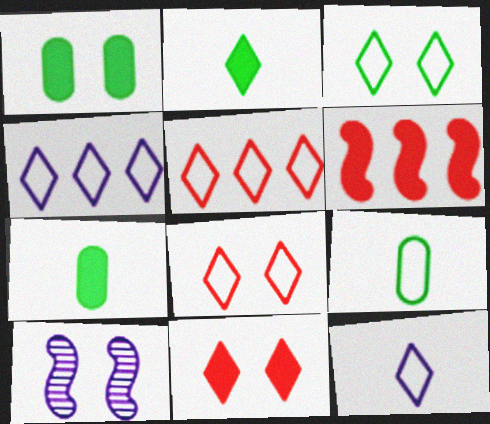[[1, 8, 10], 
[3, 5, 12], 
[5, 7, 10]]